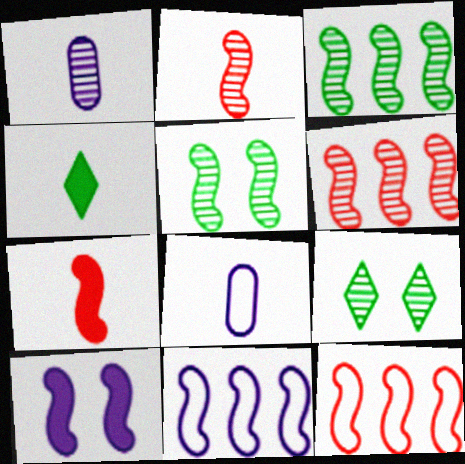[[1, 6, 9], 
[2, 4, 8], 
[5, 7, 11]]